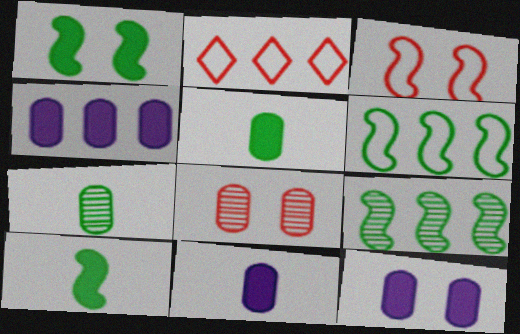[[2, 4, 9], 
[4, 11, 12]]